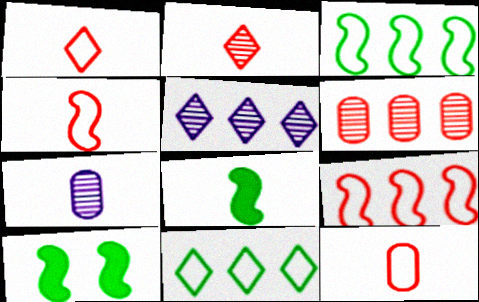[[1, 4, 12], 
[1, 7, 8], 
[5, 10, 12]]